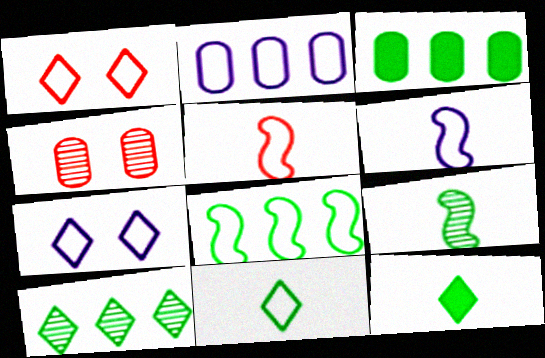[[2, 6, 7], 
[3, 8, 10]]